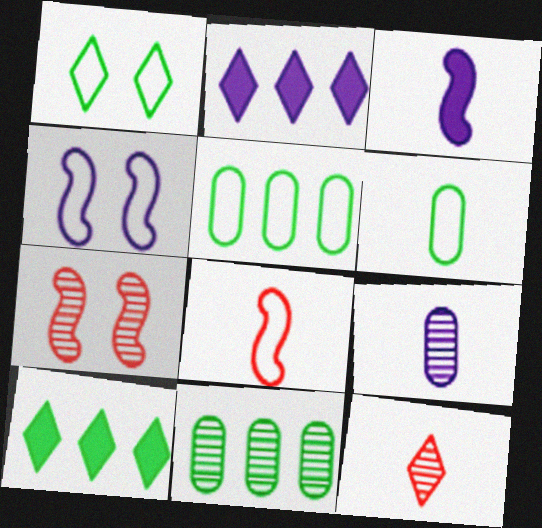[[1, 2, 12], 
[2, 4, 9], 
[2, 6, 7], 
[3, 6, 12]]